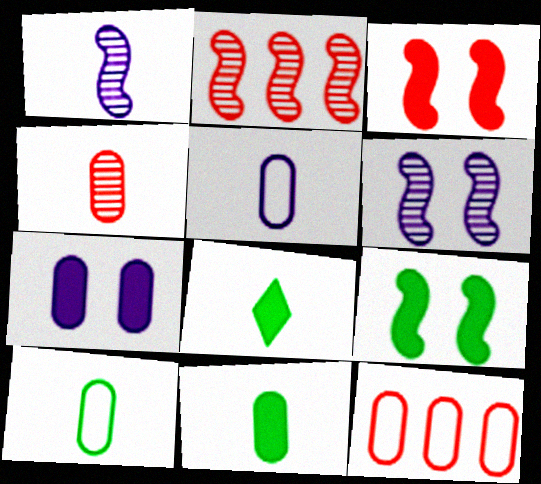[[4, 5, 11], 
[6, 8, 12]]